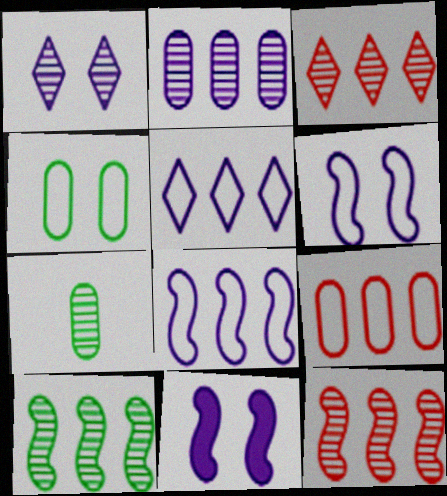[[1, 7, 12], 
[2, 3, 10]]